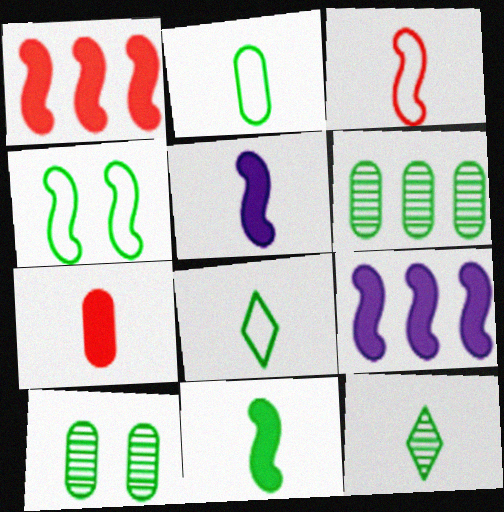[[2, 11, 12]]